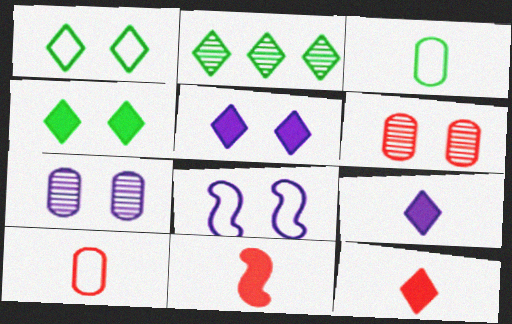[[4, 6, 8], 
[5, 7, 8]]